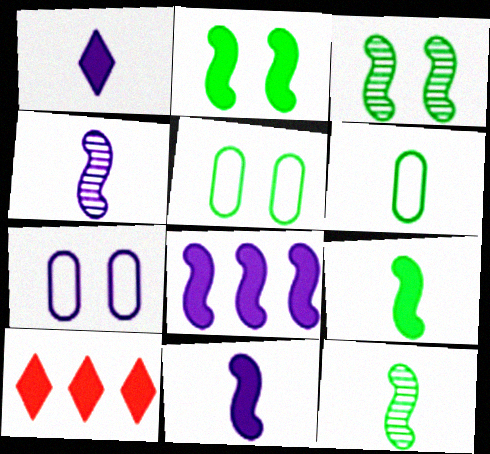[[4, 5, 10], 
[7, 10, 12]]